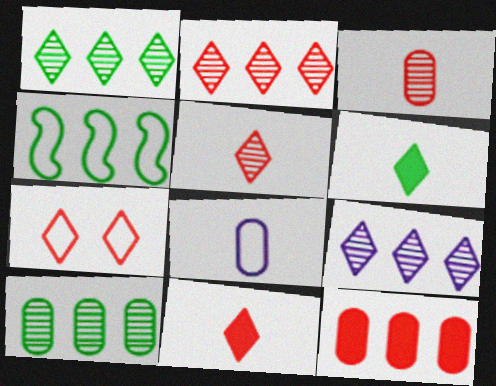[[1, 2, 9], 
[2, 7, 11], 
[4, 7, 8], 
[4, 9, 12], 
[6, 7, 9]]